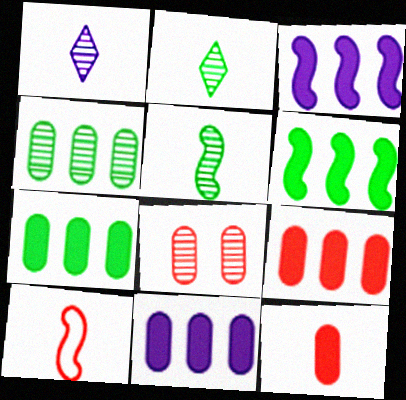[[7, 9, 11]]